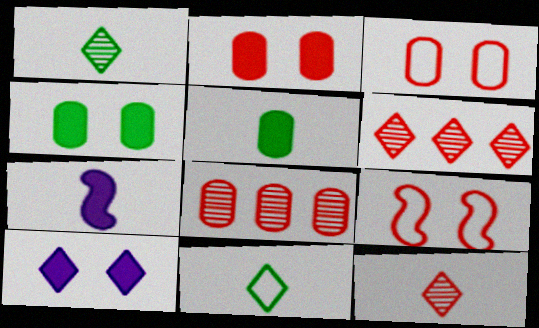[[6, 10, 11]]